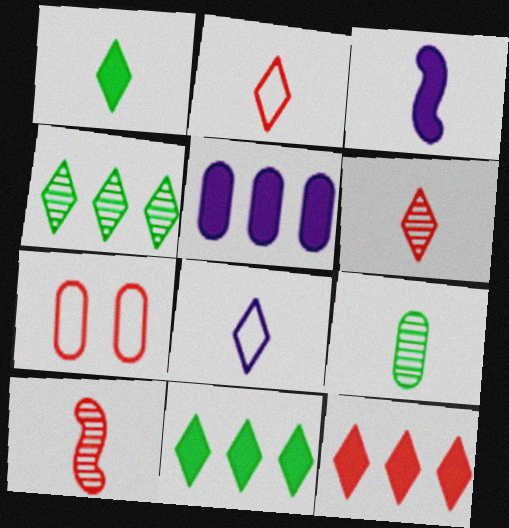[[1, 6, 8], 
[2, 3, 9], 
[3, 4, 7], 
[5, 7, 9], 
[7, 10, 12]]